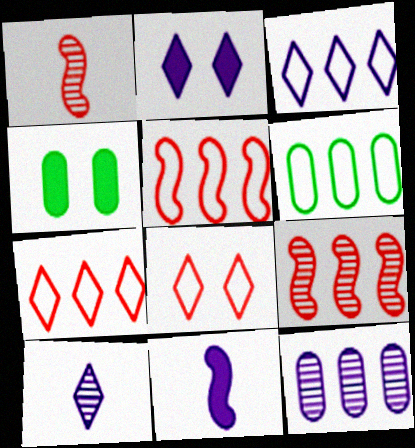[[1, 2, 6], 
[1, 3, 4], 
[2, 3, 10], 
[3, 5, 6], 
[4, 5, 10]]